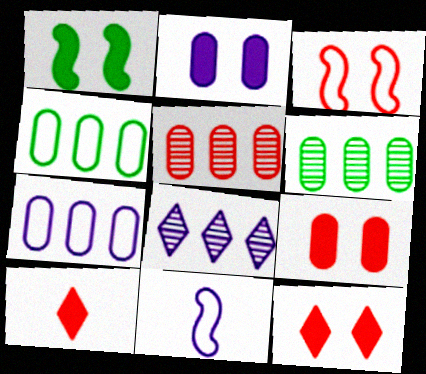[[1, 2, 12], 
[2, 8, 11], 
[3, 5, 10], 
[6, 11, 12]]